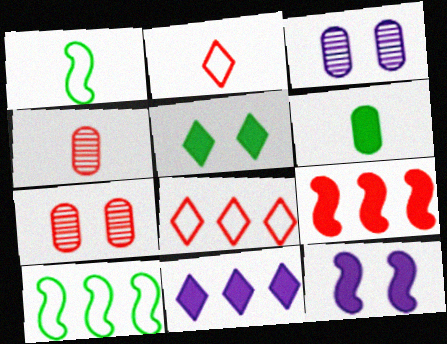[[1, 7, 11], 
[2, 7, 9]]